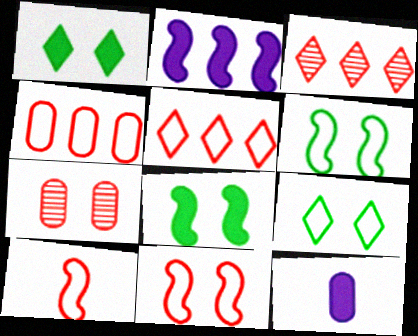[[3, 6, 12]]